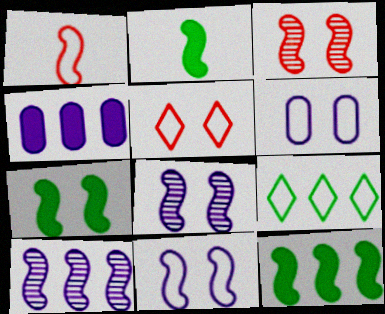[[1, 6, 9], 
[1, 7, 10], 
[1, 8, 12], 
[2, 7, 12], 
[3, 7, 11]]